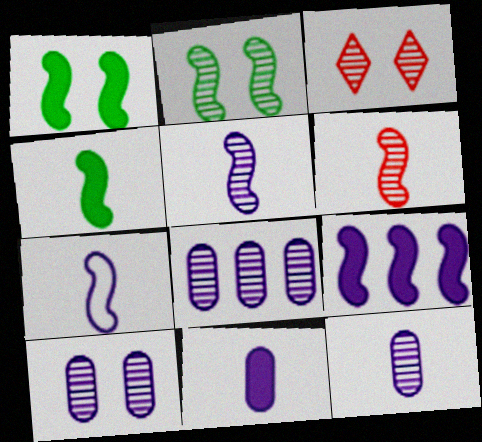[[2, 3, 10], 
[4, 6, 7], 
[8, 10, 12]]